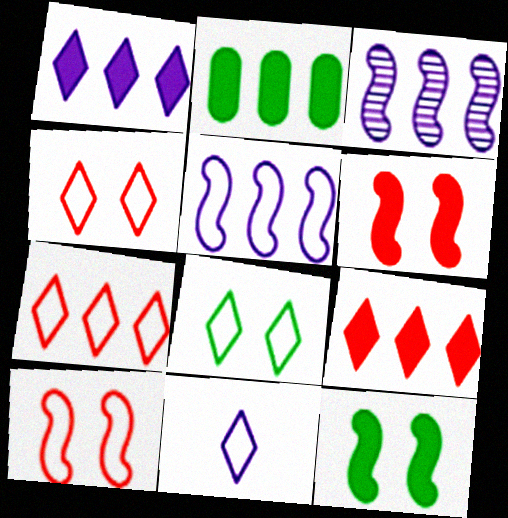[[2, 3, 7], 
[7, 8, 11]]